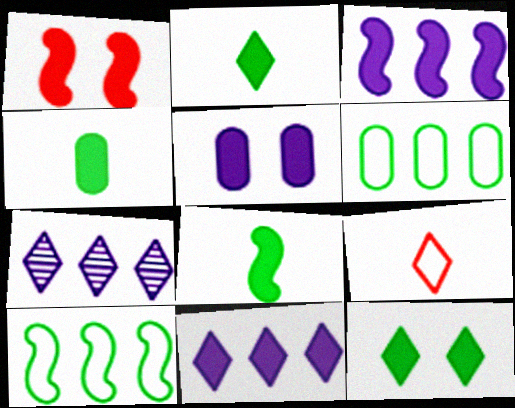[[1, 3, 8], 
[1, 4, 11], 
[1, 5, 12], 
[2, 4, 8], 
[7, 9, 12]]